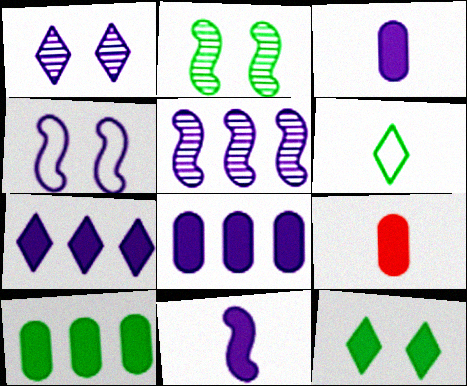[[2, 6, 10], 
[4, 5, 11]]